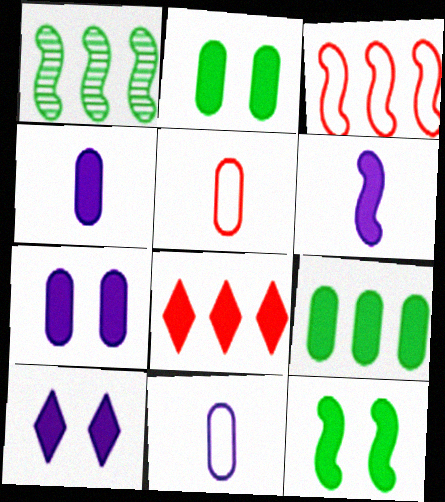[[1, 5, 10], 
[2, 6, 8], 
[4, 8, 12]]